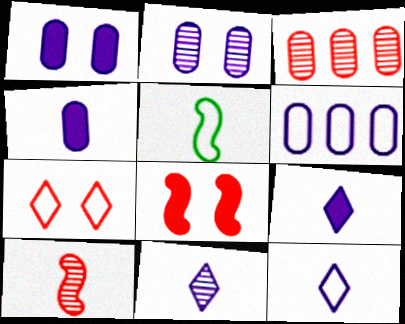[[2, 4, 6], 
[5, 6, 7], 
[9, 11, 12]]